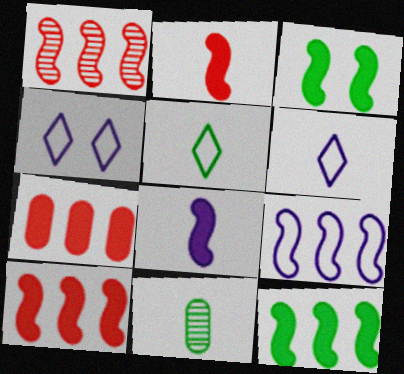[[1, 9, 12], 
[2, 6, 11], 
[3, 8, 10], 
[4, 10, 11]]